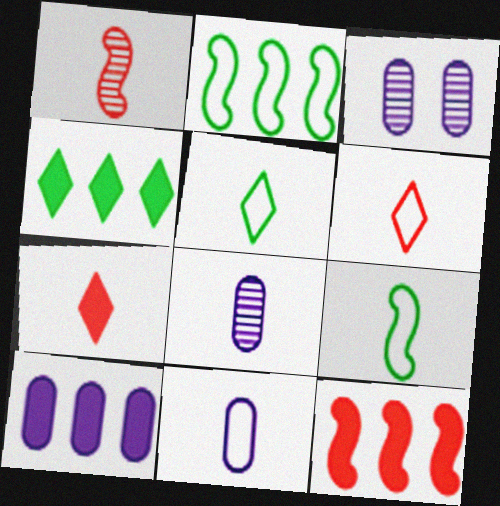[[2, 3, 7], 
[3, 5, 12], 
[3, 10, 11], 
[4, 10, 12], 
[6, 9, 11], 
[7, 8, 9]]